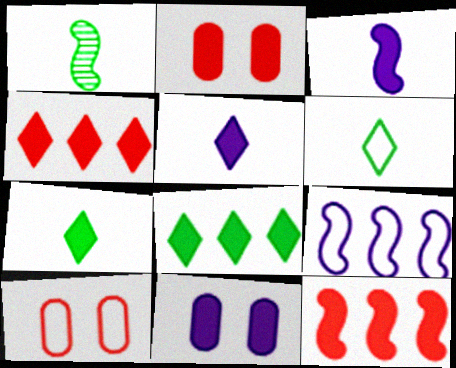[[2, 3, 8], 
[6, 9, 10], 
[7, 11, 12]]